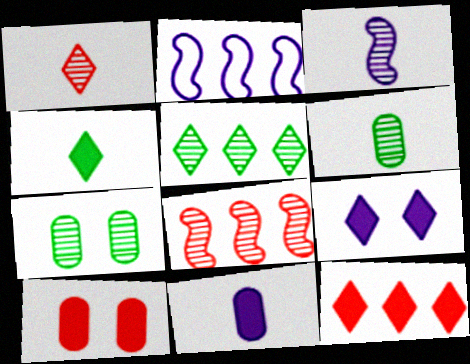[[1, 3, 6], 
[4, 9, 12]]